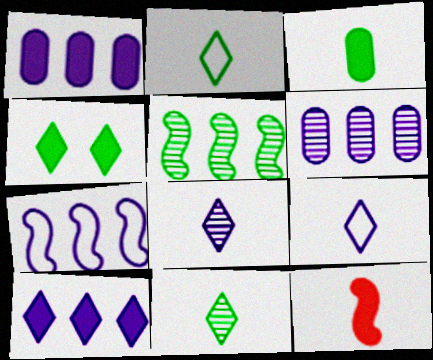[[1, 4, 12], 
[6, 7, 10]]